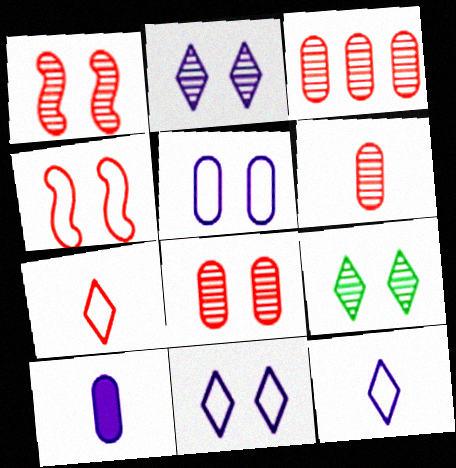[[3, 6, 8]]